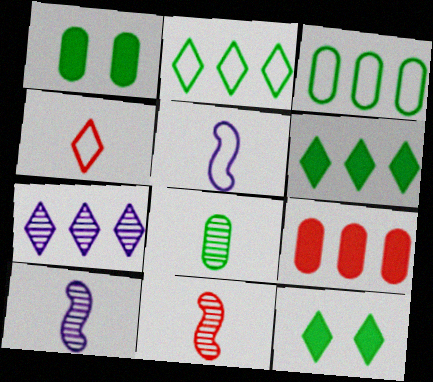[[1, 3, 8], 
[4, 7, 12]]